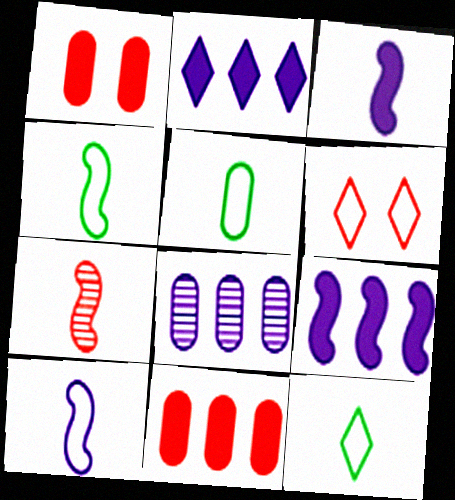[[1, 5, 8], 
[3, 4, 7], 
[4, 5, 12], 
[6, 7, 11]]